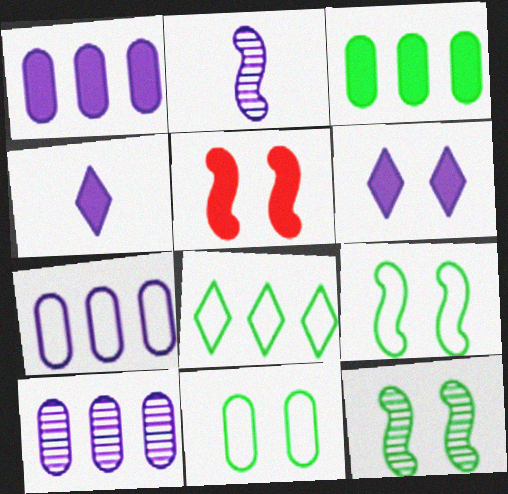[[1, 7, 10], 
[2, 6, 7], 
[3, 4, 5]]